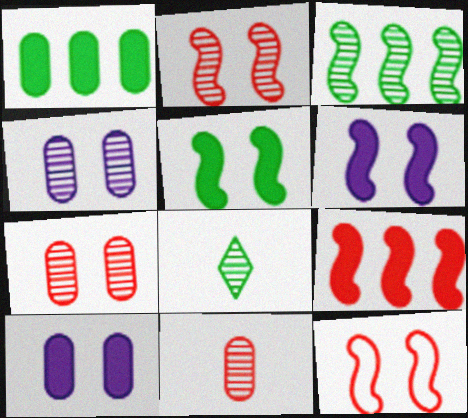[]